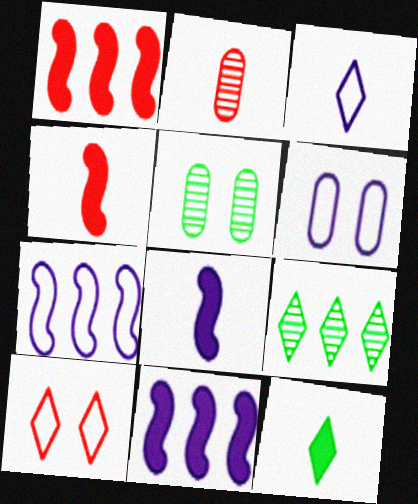[[1, 2, 10], 
[1, 3, 5], 
[3, 6, 7], 
[4, 6, 9]]